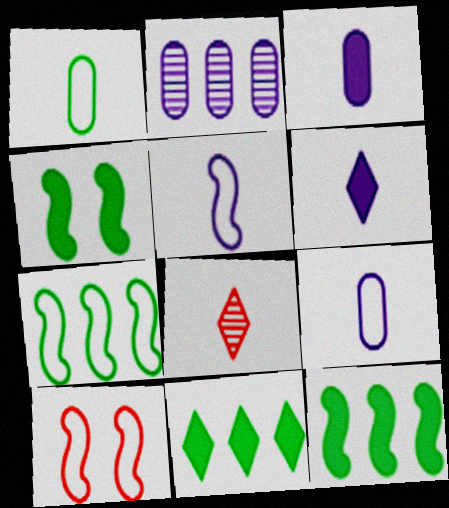[[5, 7, 10]]